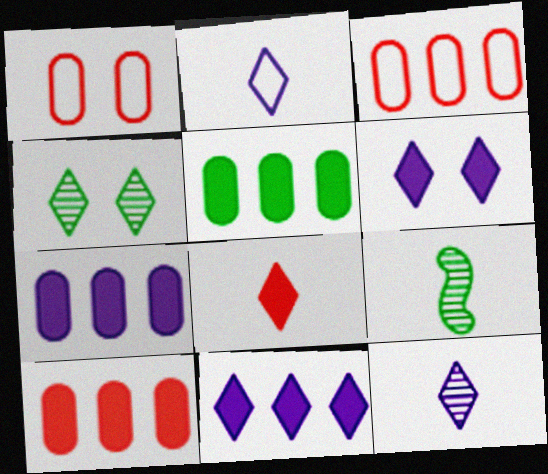[[1, 9, 11], 
[3, 6, 9], 
[5, 7, 10]]